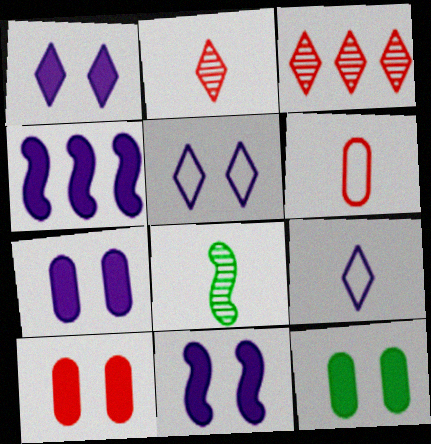[[1, 7, 11], 
[7, 10, 12]]